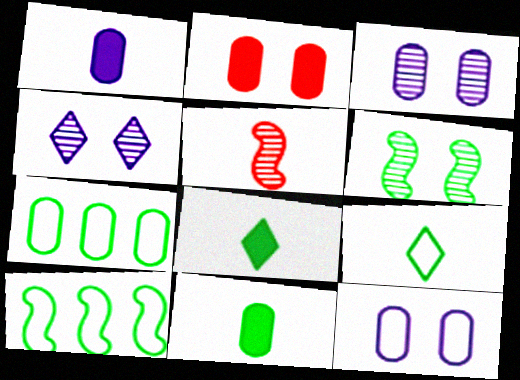[[1, 5, 9], 
[6, 7, 8]]